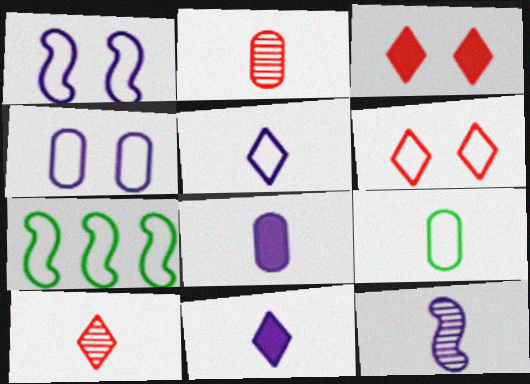[[2, 8, 9], 
[5, 8, 12]]